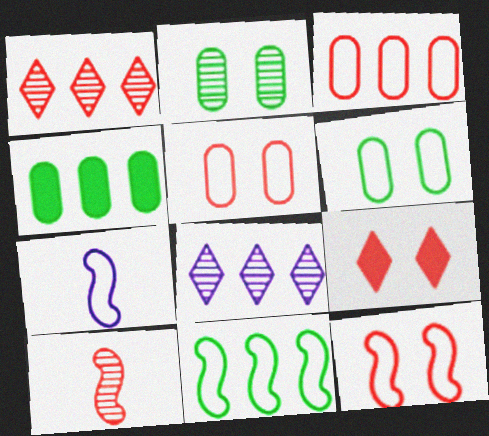[[2, 8, 10], 
[3, 9, 10], 
[7, 11, 12]]